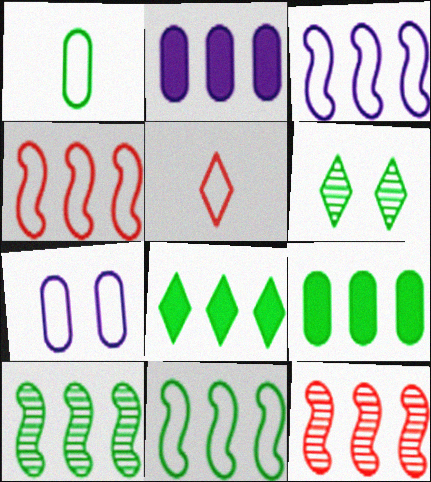[[3, 4, 11], 
[5, 7, 11]]